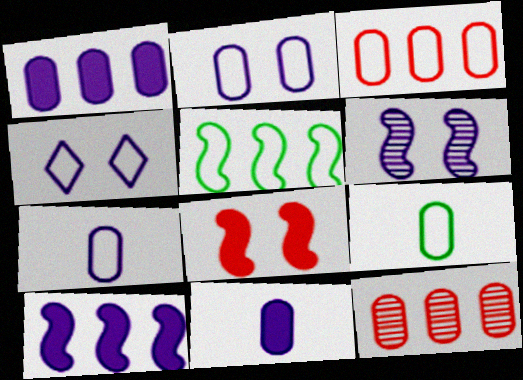[[2, 3, 9]]